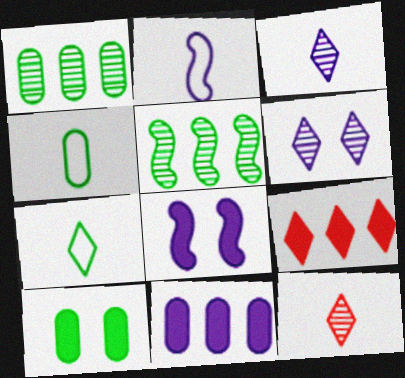[[1, 4, 10], 
[2, 6, 11], 
[5, 7, 10], 
[6, 7, 9]]